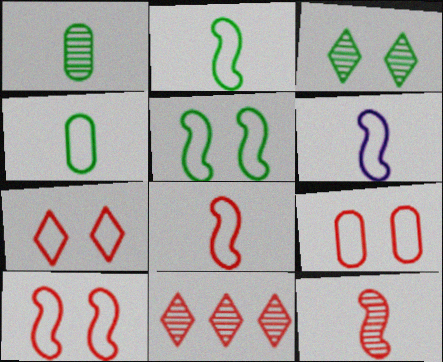[[2, 6, 8], 
[7, 9, 10]]